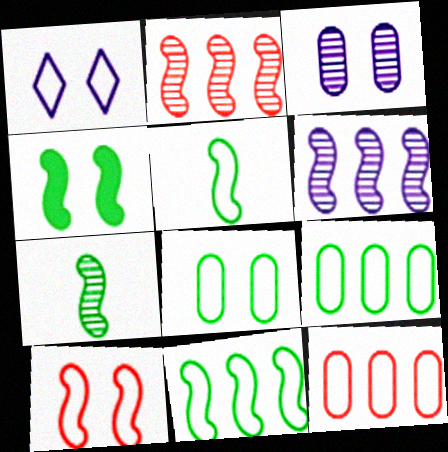[[1, 5, 12], 
[1, 8, 10], 
[4, 7, 11]]